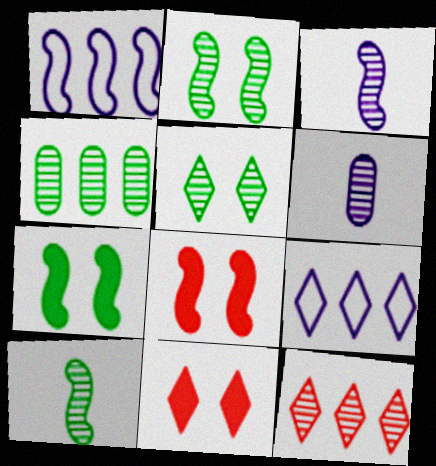[[1, 8, 10], 
[2, 6, 12], 
[4, 5, 10]]